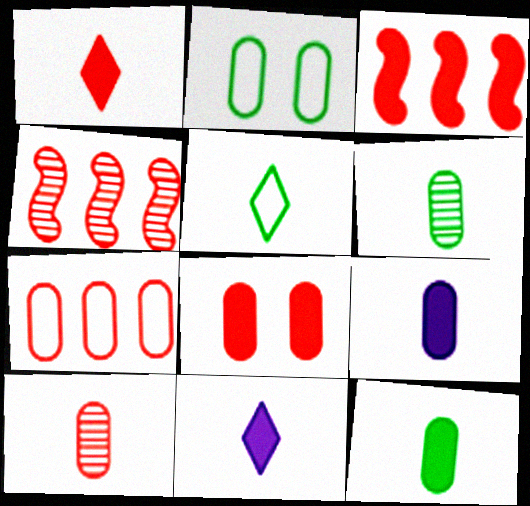[[1, 3, 8], 
[2, 4, 11], 
[7, 8, 10]]